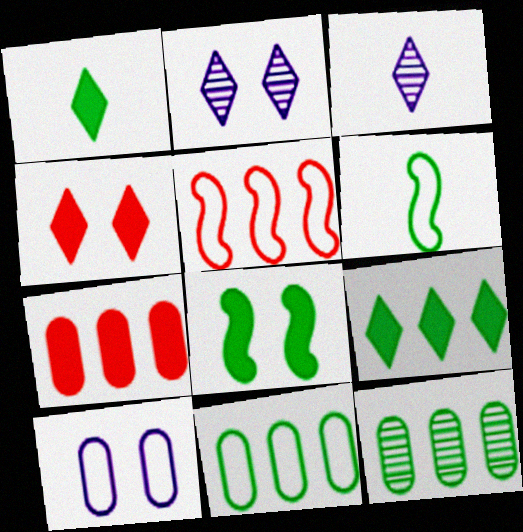[[2, 6, 7]]